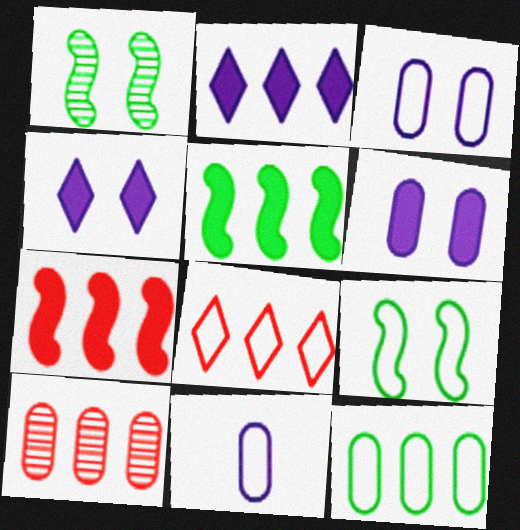[[7, 8, 10], 
[8, 9, 11]]